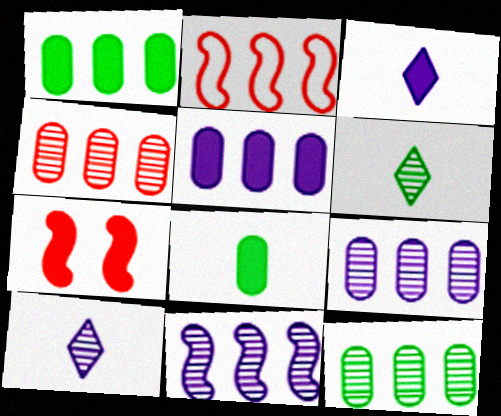[[1, 3, 7], 
[4, 9, 12]]